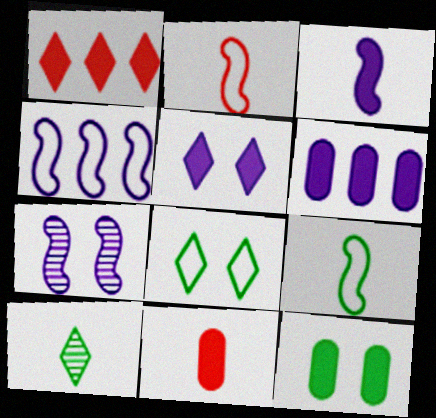[[1, 3, 12], 
[3, 4, 7], 
[3, 5, 6], 
[6, 11, 12]]